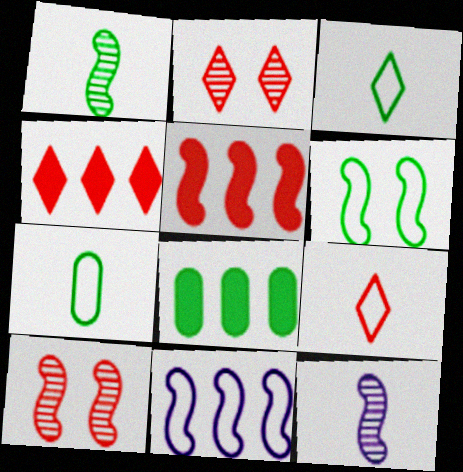[[2, 4, 9], 
[5, 6, 12]]